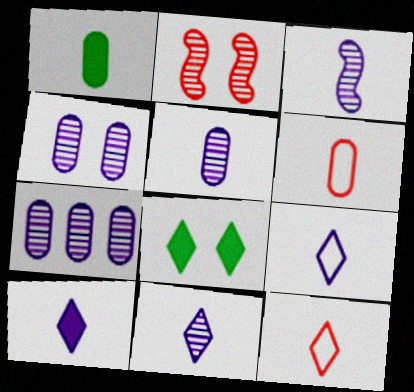[[1, 3, 12], 
[1, 5, 6], 
[3, 5, 11], 
[4, 5, 7], 
[9, 10, 11]]